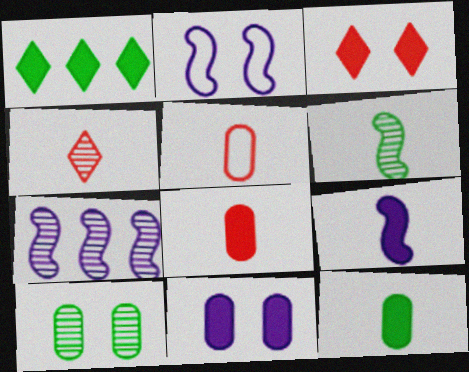[[2, 3, 10], 
[2, 7, 9], 
[4, 7, 10]]